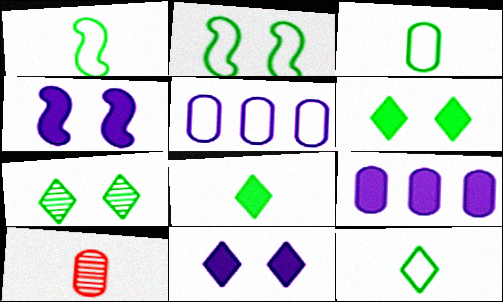[[1, 3, 12]]